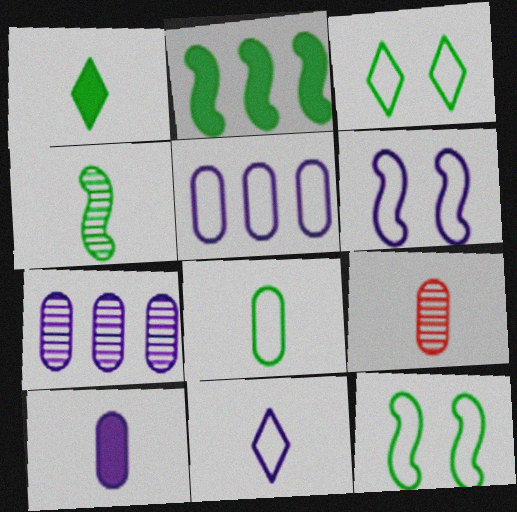[[1, 4, 8], 
[2, 4, 12], 
[5, 6, 11], 
[8, 9, 10]]